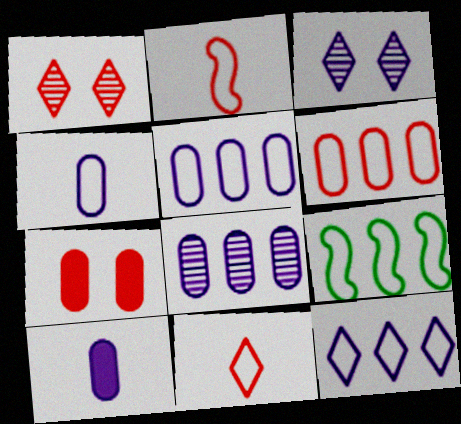[[1, 9, 10], 
[6, 9, 12]]